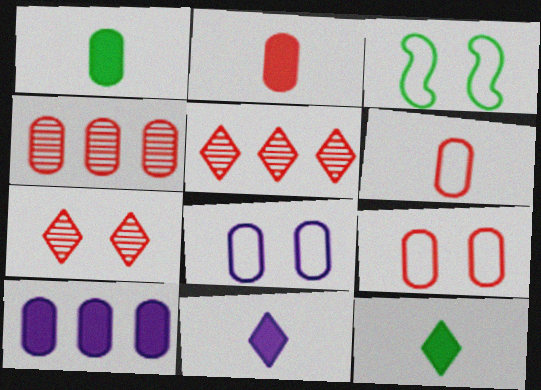[[1, 4, 8], 
[2, 4, 9], 
[3, 4, 11]]